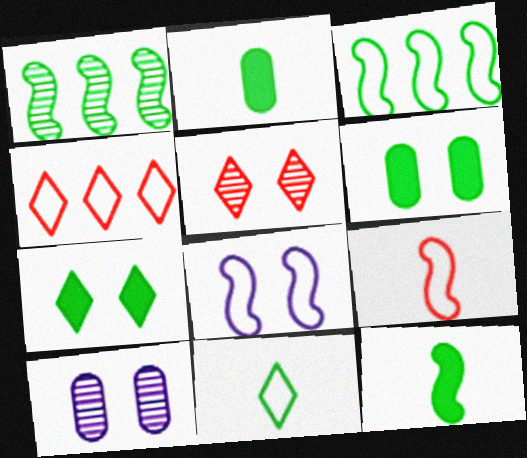[[1, 6, 11], 
[3, 8, 9], 
[4, 10, 12], 
[5, 6, 8]]